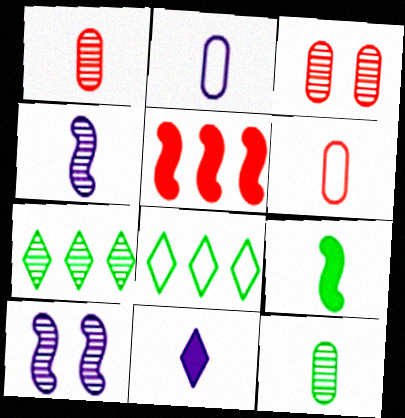[[1, 7, 10], 
[2, 4, 11], 
[3, 4, 7]]